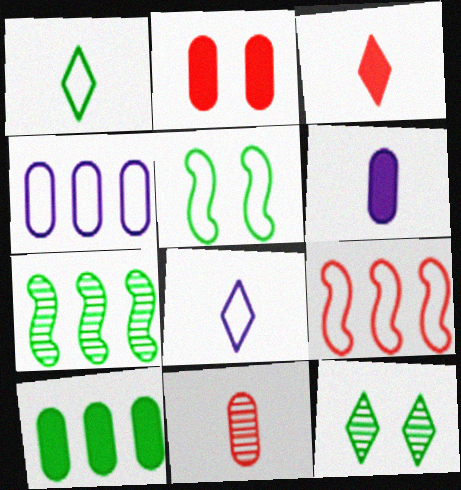[[2, 6, 10], 
[2, 7, 8], 
[6, 9, 12]]